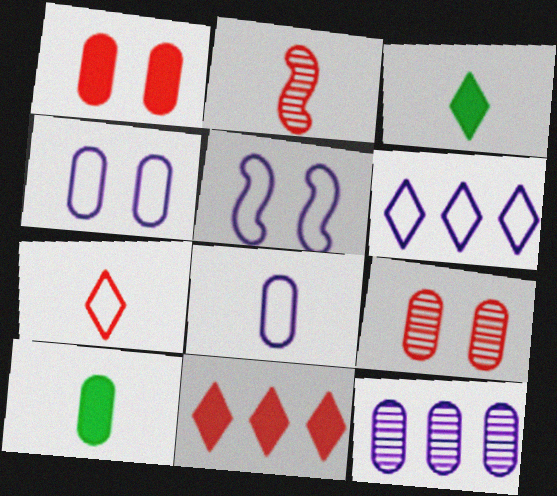[[2, 3, 8], 
[5, 6, 8]]